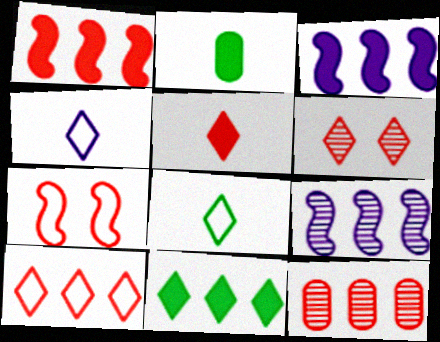[[1, 10, 12], 
[4, 6, 11], 
[5, 6, 10], 
[5, 7, 12]]